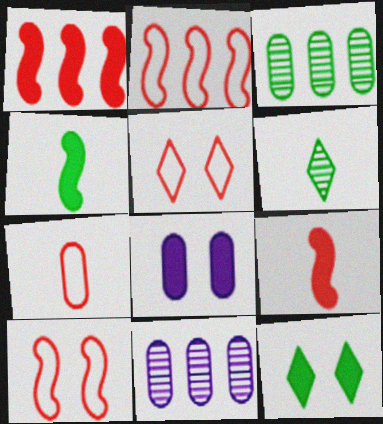[[2, 5, 7], 
[2, 6, 8], 
[3, 7, 8], 
[4, 5, 11]]